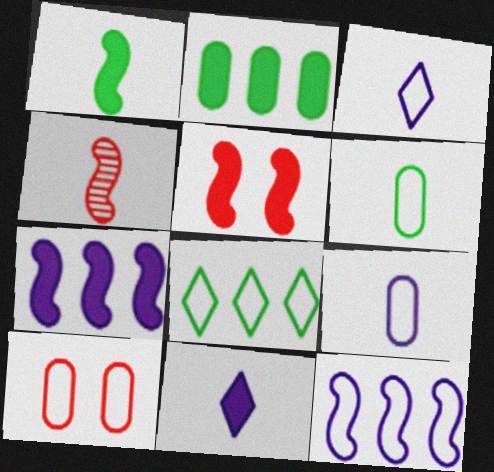[[1, 5, 7], 
[2, 5, 11], 
[4, 6, 11]]